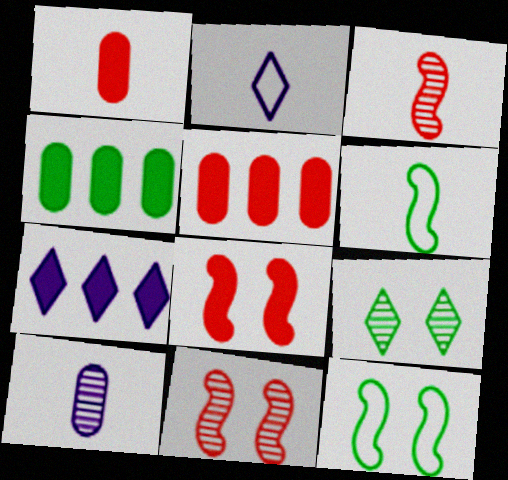[[2, 4, 11], 
[4, 6, 9]]